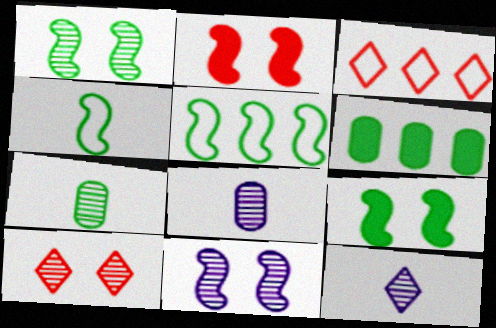[[3, 8, 9]]